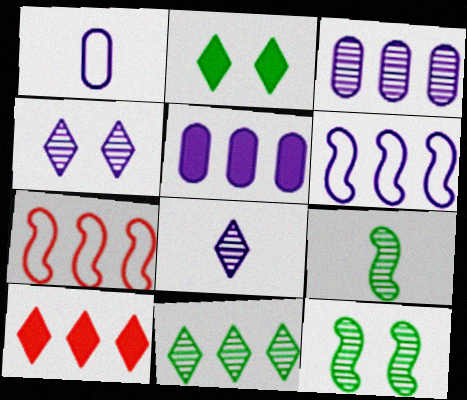[[1, 10, 12], 
[5, 7, 11]]